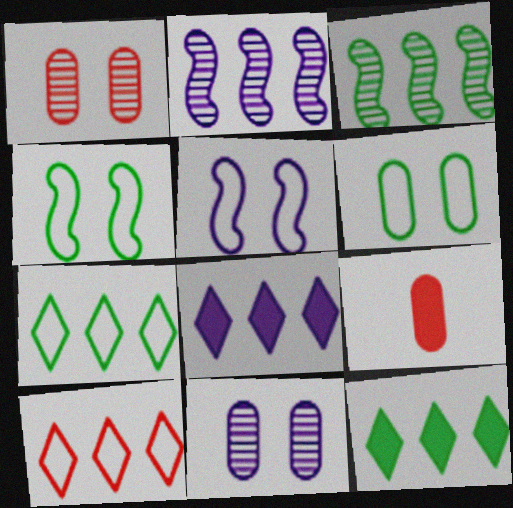[]